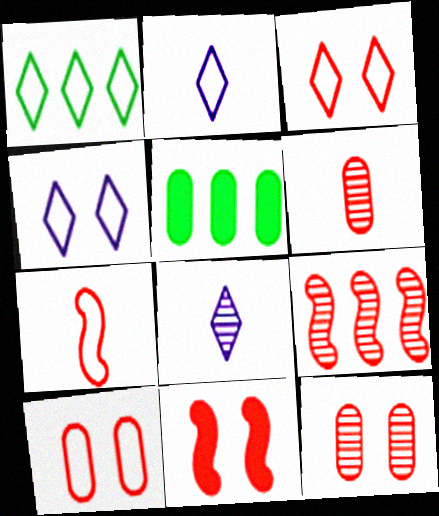[[1, 2, 3], 
[3, 11, 12], 
[7, 9, 11]]